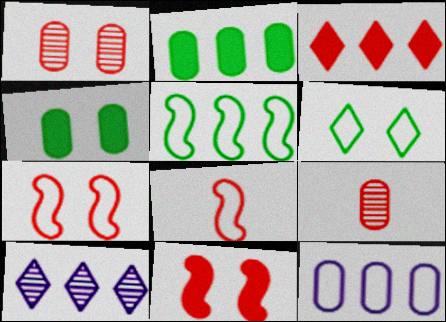[[1, 3, 8], 
[3, 7, 9], 
[4, 8, 10], 
[4, 9, 12], 
[6, 8, 12]]